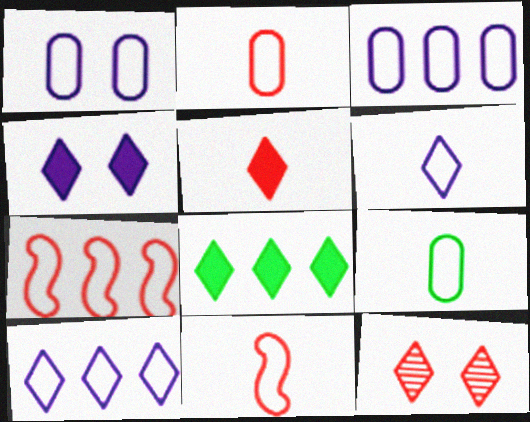[[4, 5, 8], 
[6, 8, 12], 
[6, 9, 11]]